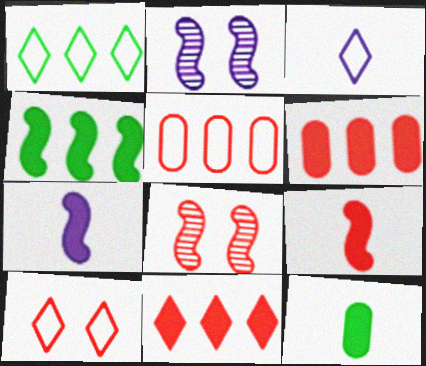[[1, 3, 10]]